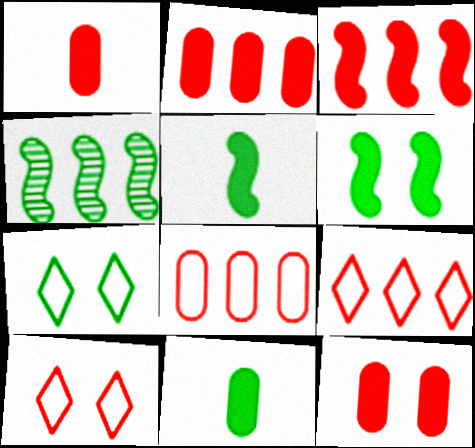[[1, 2, 12], 
[4, 7, 11]]